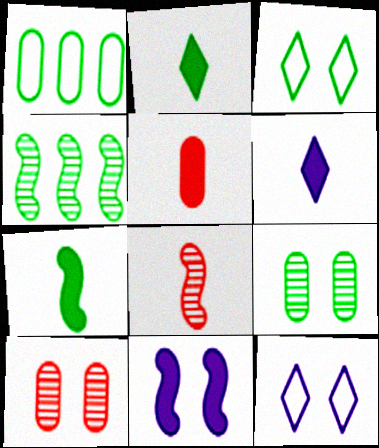[[3, 10, 11], 
[4, 5, 12], 
[5, 6, 7]]